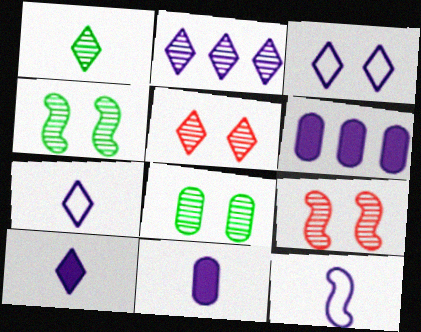[[1, 2, 5], 
[2, 3, 10]]